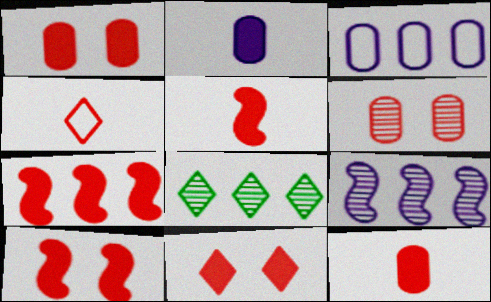[[1, 10, 11], 
[3, 7, 8], 
[4, 6, 7], 
[5, 7, 10], 
[7, 11, 12]]